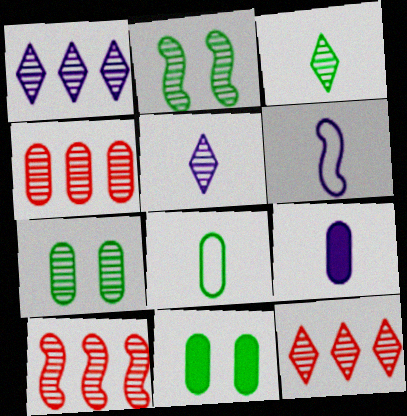[[2, 4, 5], 
[4, 10, 12], 
[5, 6, 9], 
[5, 7, 10], 
[6, 11, 12]]